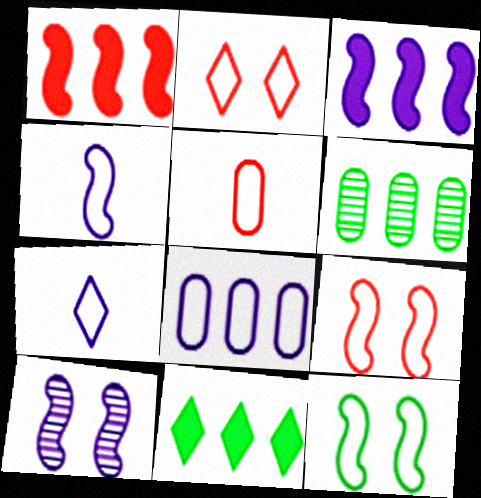[[3, 4, 10], 
[5, 10, 11]]